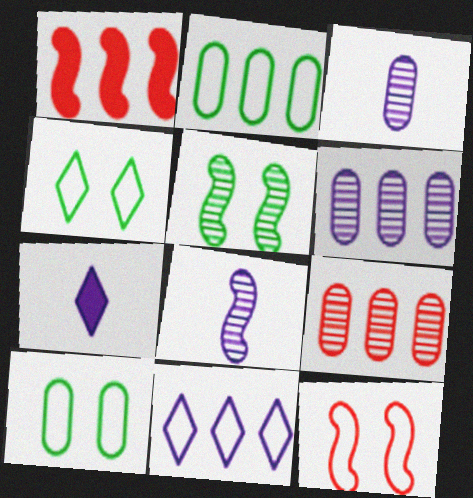[[1, 3, 4]]